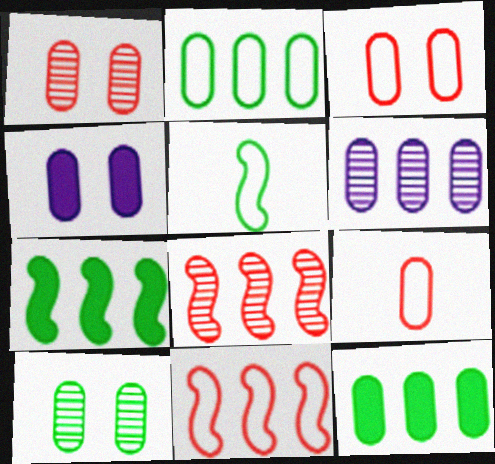[[3, 4, 10]]